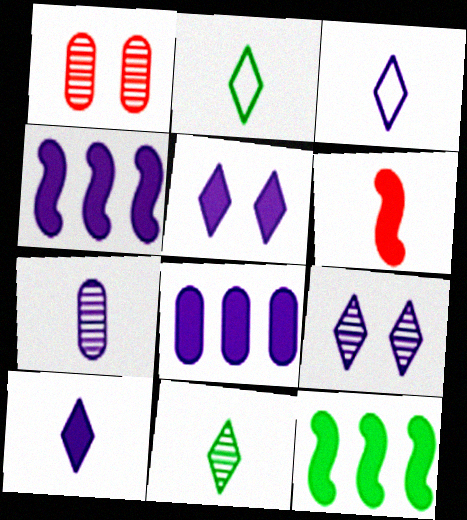[[1, 2, 4], 
[1, 3, 12], 
[2, 6, 7]]